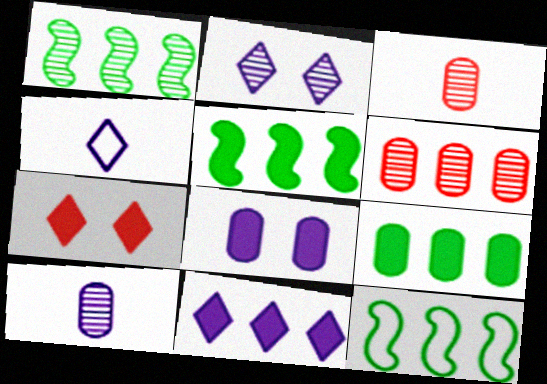[[1, 2, 3], 
[1, 5, 12], 
[2, 4, 11], 
[6, 11, 12], 
[7, 10, 12]]